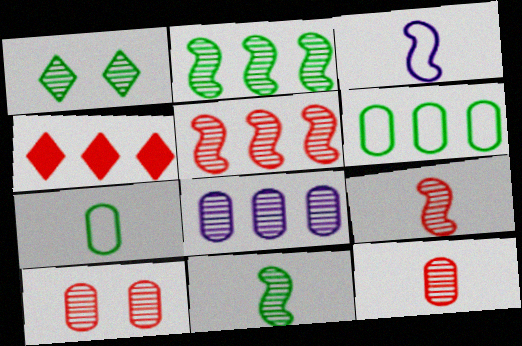[[1, 8, 9]]